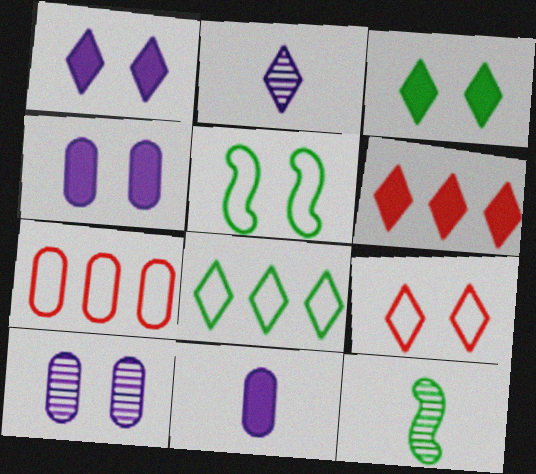[[1, 7, 12]]